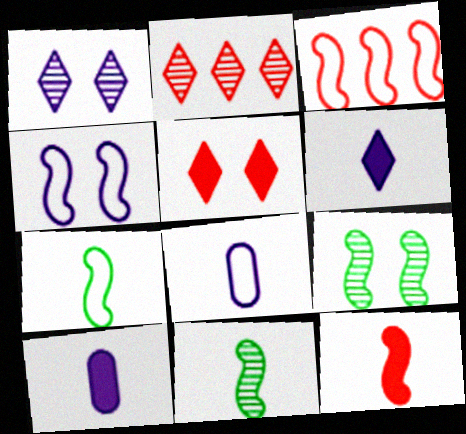[[3, 4, 7]]